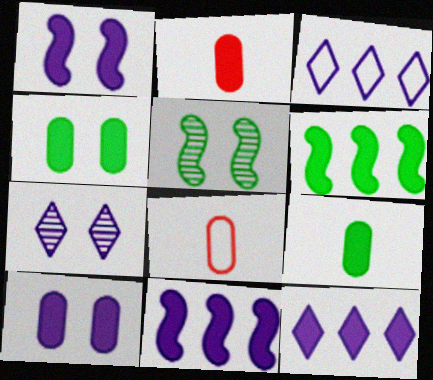[[2, 3, 5], 
[5, 8, 12], 
[6, 7, 8]]